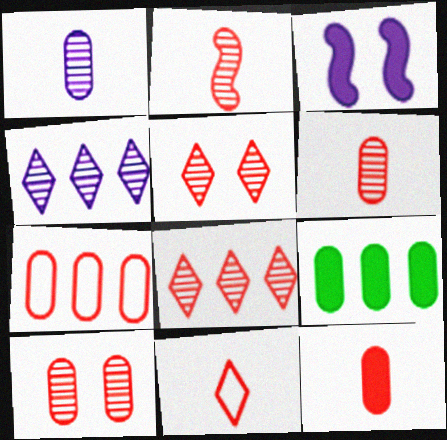[[2, 8, 10], 
[2, 11, 12], 
[7, 10, 12]]